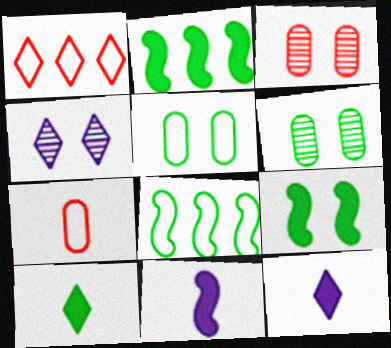[[1, 4, 10], 
[1, 6, 11], 
[2, 4, 7], 
[3, 8, 12], 
[6, 8, 10]]